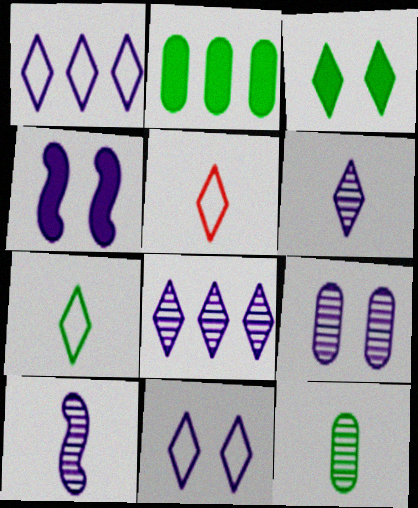[[3, 5, 8], 
[4, 9, 11], 
[8, 9, 10]]